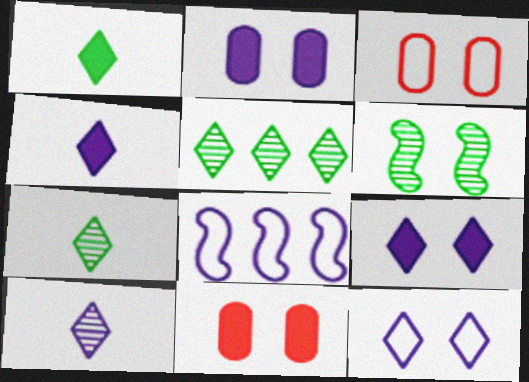[[2, 8, 10], 
[3, 6, 9], 
[6, 11, 12], 
[7, 8, 11]]